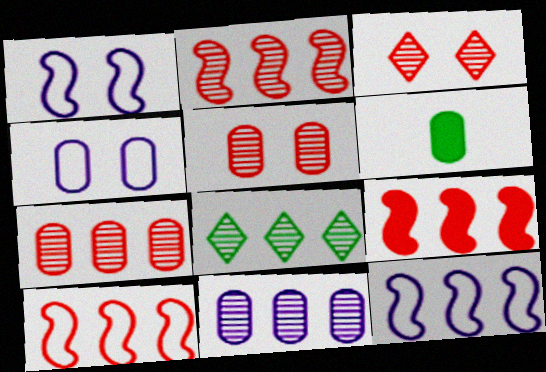[[2, 8, 11], 
[2, 9, 10], 
[3, 6, 12], 
[4, 6, 7]]